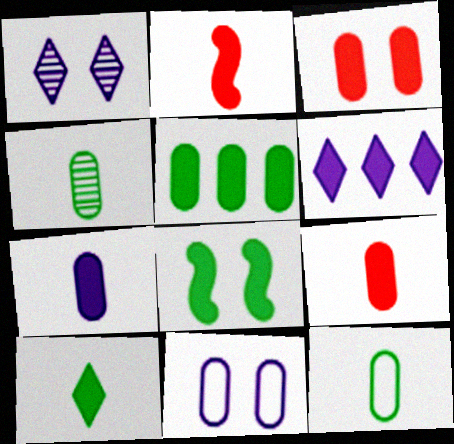[[2, 7, 10], 
[3, 5, 7], 
[5, 8, 10], 
[6, 8, 9]]